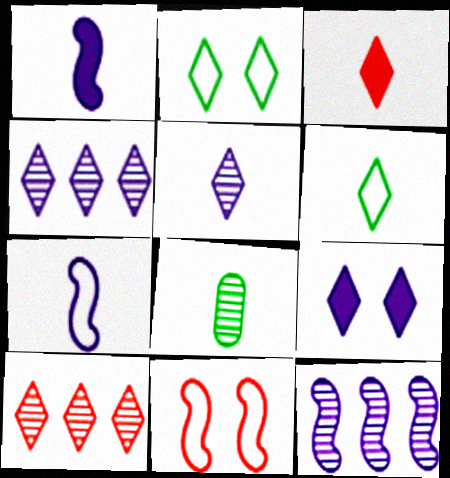[[2, 3, 4], 
[3, 5, 6], 
[3, 7, 8], 
[6, 9, 10]]